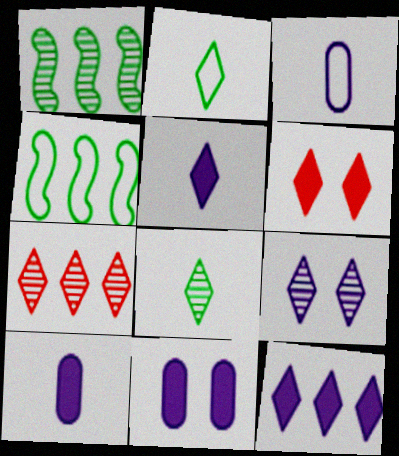[[1, 3, 6], 
[7, 8, 9]]